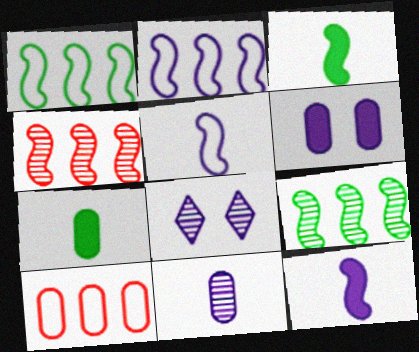[[3, 8, 10]]